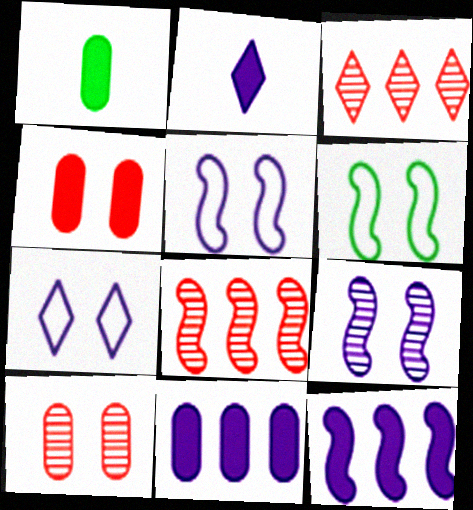[[1, 3, 5], 
[1, 4, 11], 
[1, 7, 8]]